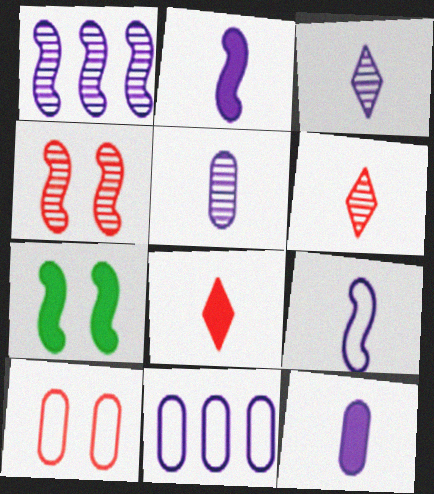[[3, 9, 12], 
[6, 7, 11]]